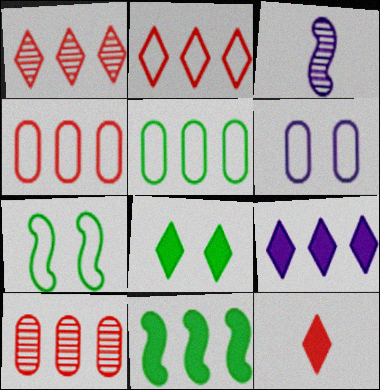[[3, 4, 8], 
[3, 6, 9], 
[8, 9, 12]]